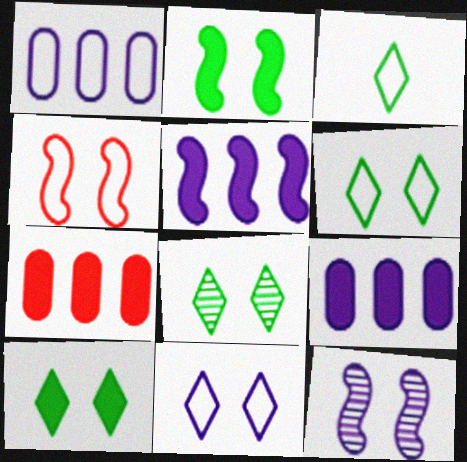[[1, 3, 4], 
[2, 4, 12], 
[3, 7, 12], 
[6, 8, 10]]